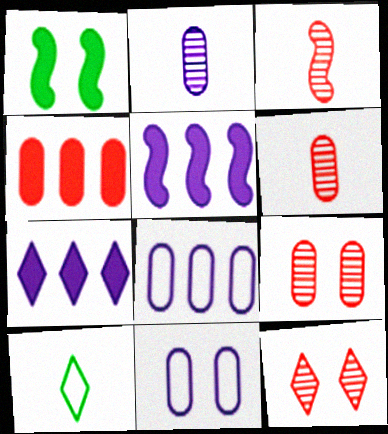[[1, 11, 12], 
[5, 9, 10], 
[7, 10, 12]]